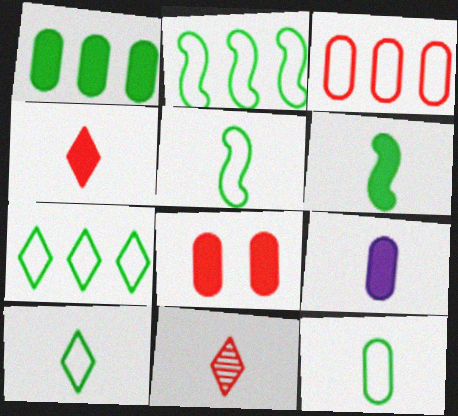[[1, 8, 9], 
[4, 6, 9], 
[5, 9, 11], 
[5, 10, 12]]